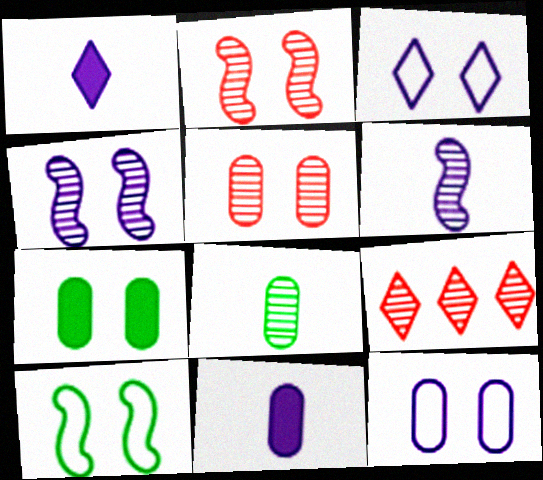[[2, 3, 7], 
[4, 8, 9], 
[5, 7, 12], 
[9, 10, 11]]